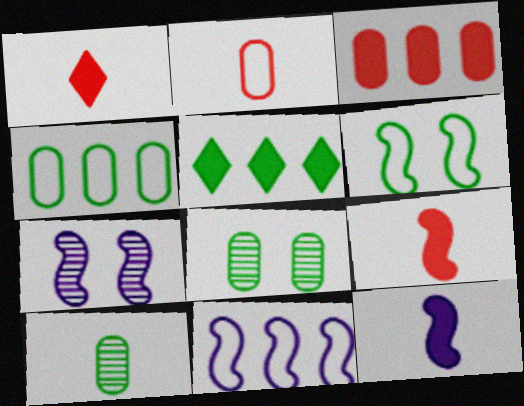[[1, 4, 7], 
[1, 8, 11], 
[2, 5, 7], 
[5, 6, 10], 
[7, 11, 12]]